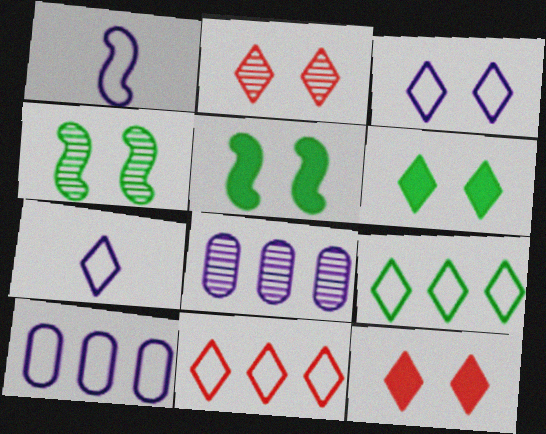[[1, 3, 10], 
[2, 3, 6]]